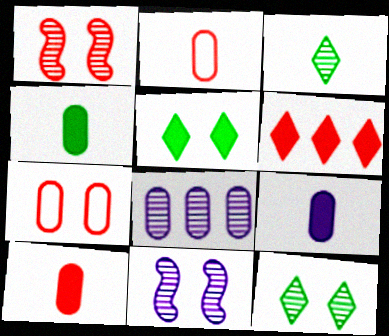[[1, 2, 6], 
[1, 3, 8], 
[4, 7, 8], 
[4, 9, 10], 
[5, 7, 11]]